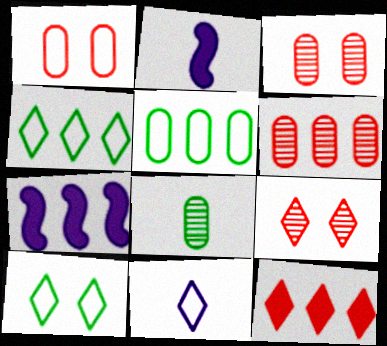[[2, 3, 4], 
[2, 5, 9], 
[2, 6, 10], 
[4, 6, 7]]